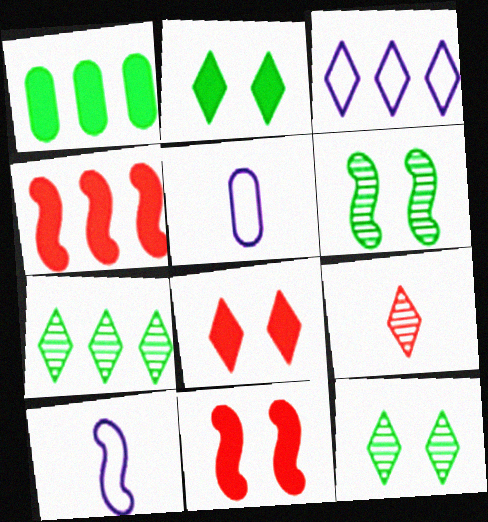[[2, 3, 9], 
[4, 5, 12], 
[4, 6, 10], 
[5, 7, 11]]